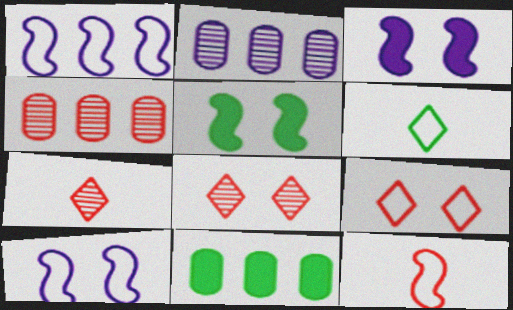[[3, 4, 6], 
[7, 10, 11]]